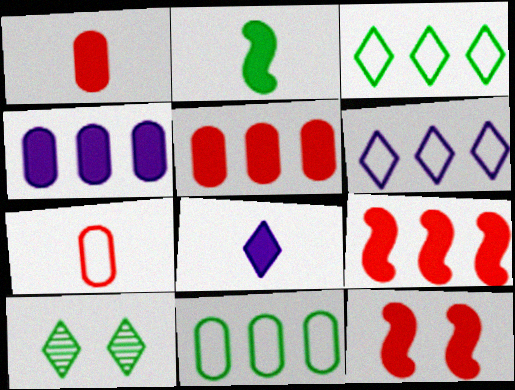[[1, 2, 8], 
[2, 10, 11]]